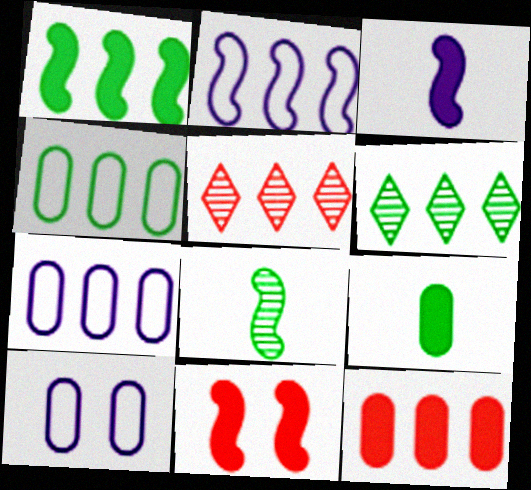[[1, 3, 11], 
[1, 4, 6], 
[1, 5, 7], 
[2, 6, 12], 
[2, 8, 11]]